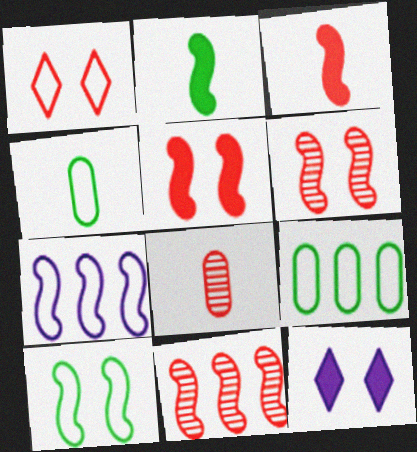[[1, 4, 7], 
[2, 6, 7], 
[4, 11, 12]]